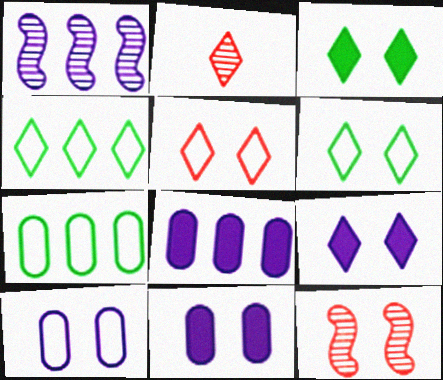[[2, 4, 9], 
[3, 10, 12], 
[6, 11, 12]]